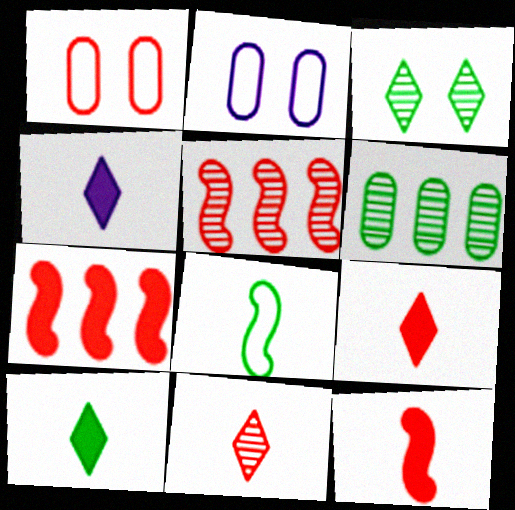[[1, 5, 9], 
[1, 7, 11], 
[2, 5, 10], 
[4, 9, 10]]